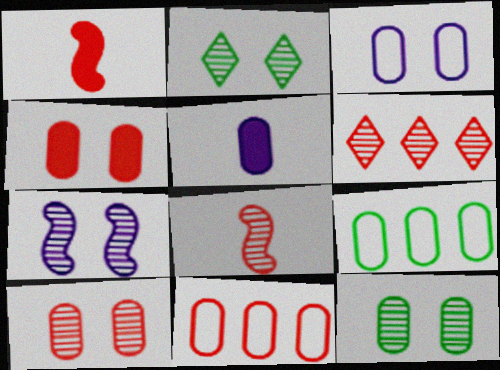[[2, 7, 10], 
[3, 4, 12], 
[5, 9, 10], 
[5, 11, 12], 
[6, 8, 10]]